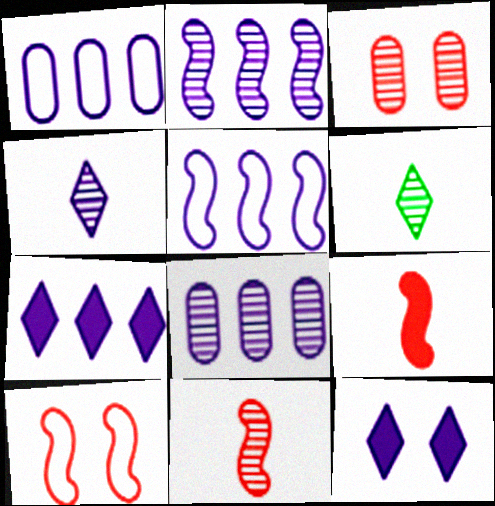[[1, 2, 7], 
[2, 3, 6], 
[5, 7, 8]]